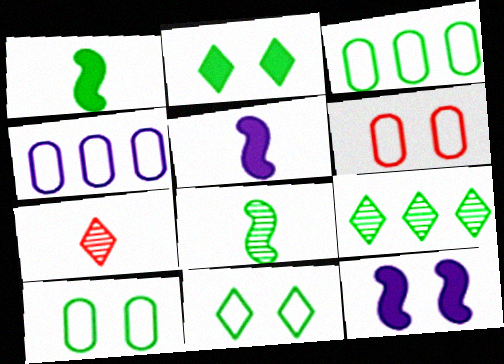[[1, 9, 10], 
[2, 3, 8], 
[3, 7, 12], 
[5, 6, 9]]